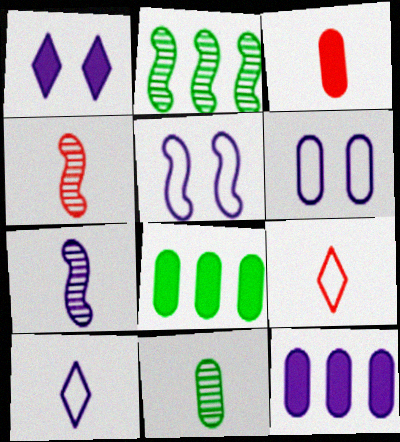[[3, 4, 9]]